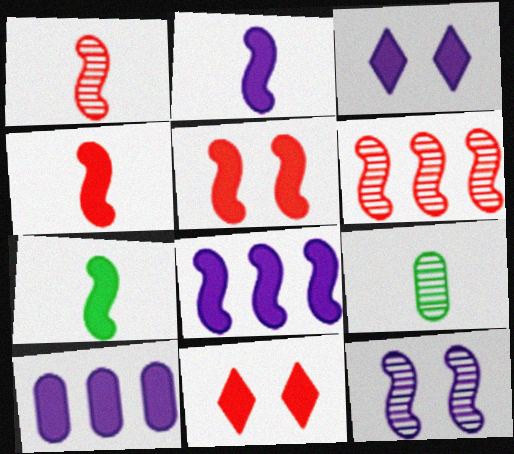[[2, 3, 10], 
[2, 4, 7], 
[5, 7, 8], 
[7, 10, 11]]